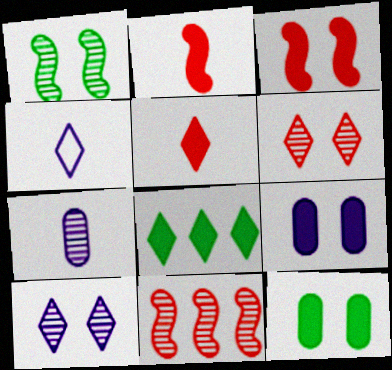[[2, 8, 9], 
[4, 6, 8], 
[4, 11, 12]]